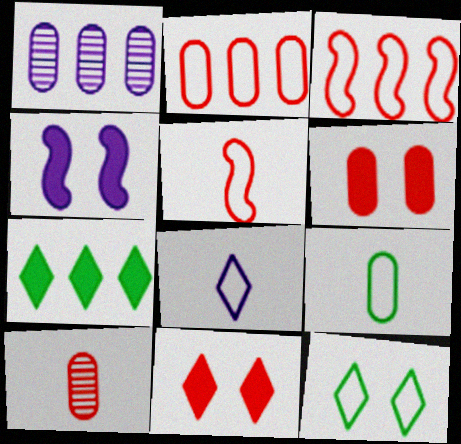[[1, 3, 7], 
[1, 4, 8], 
[1, 6, 9], 
[2, 6, 10], 
[3, 10, 11], 
[5, 8, 9]]